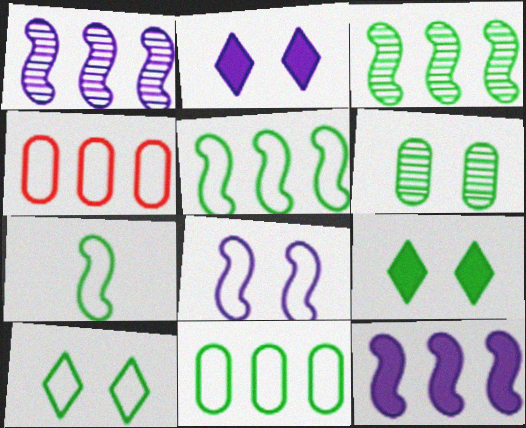[[7, 10, 11]]